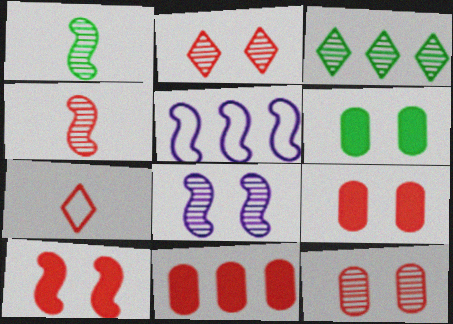[[1, 5, 10], 
[3, 5, 11]]